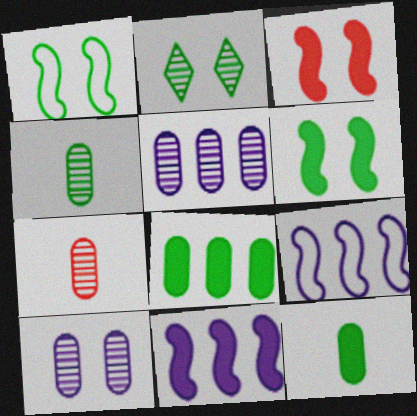[]